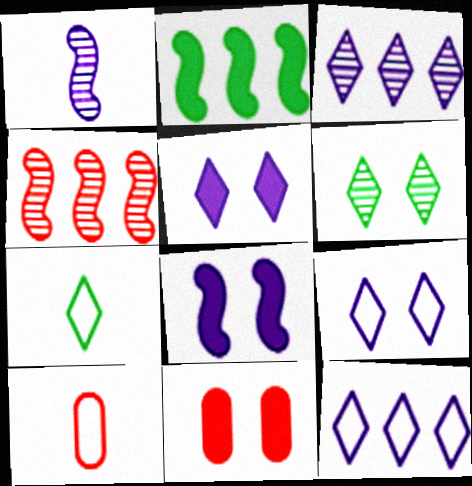[]